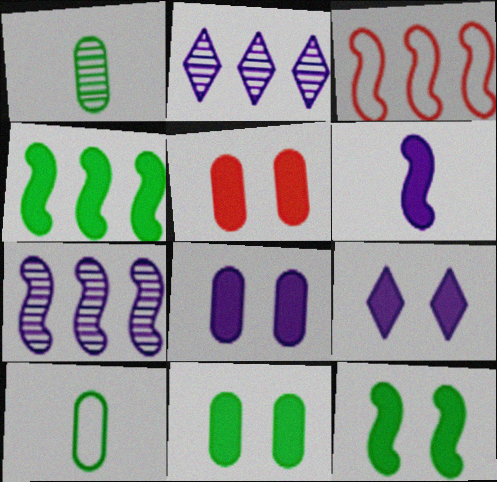[[1, 3, 9], 
[3, 4, 7], 
[5, 8, 11], 
[5, 9, 12]]